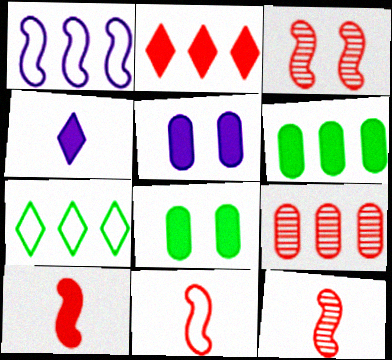[[5, 7, 12], 
[10, 11, 12]]